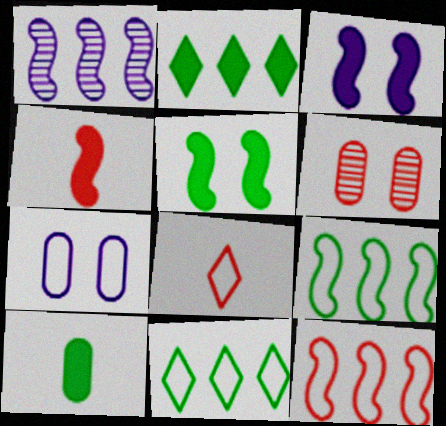[[2, 5, 10], 
[7, 8, 9]]